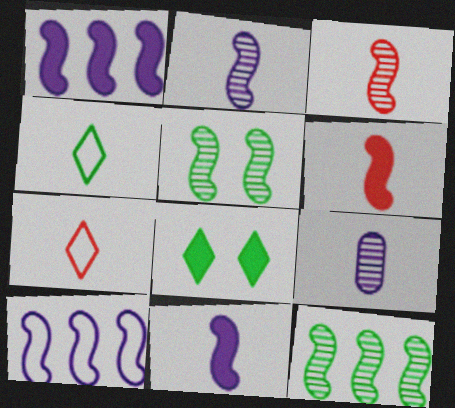[[4, 6, 9], 
[5, 6, 10]]